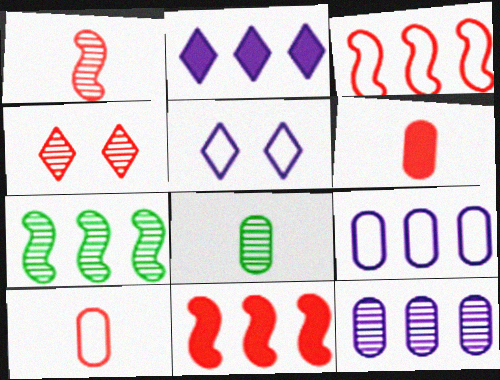[[3, 4, 6], 
[4, 10, 11], 
[5, 6, 7], 
[5, 8, 11]]